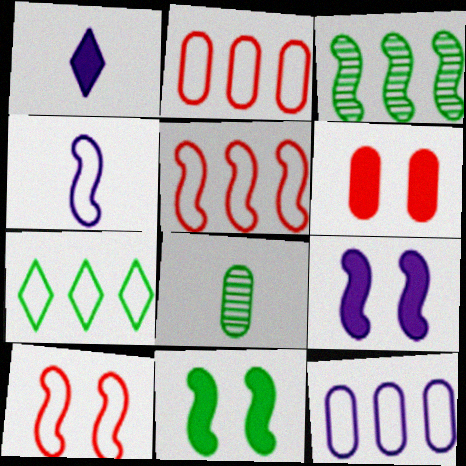[[5, 7, 12], 
[6, 8, 12], 
[7, 8, 11]]